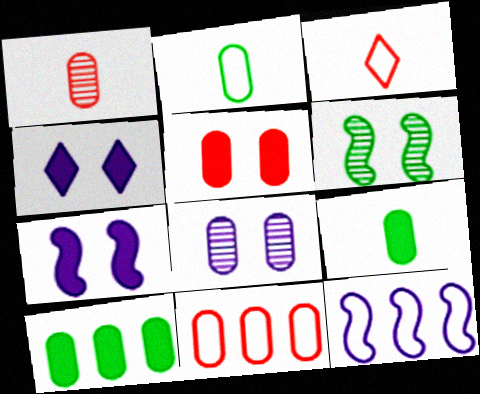[[1, 5, 11], 
[8, 9, 11]]